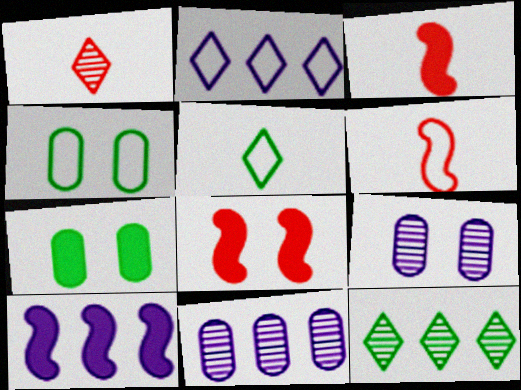[[1, 4, 10], 
[2, 4, 6], 
[2, 10, 11], 
[5, 8, 11]]